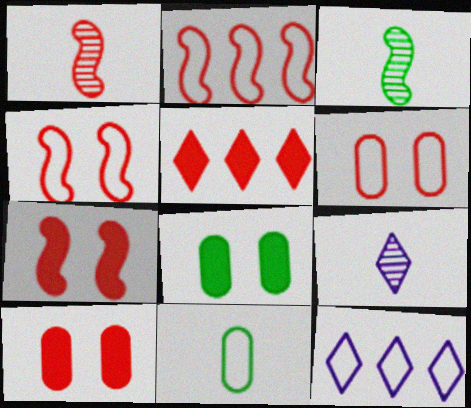[[1, 2, 7], 
[1, 5, 6], 
[1, 8, 12], 
[2, 8, 9], 
[3, 10, 12], 
[4, 11, 12]]